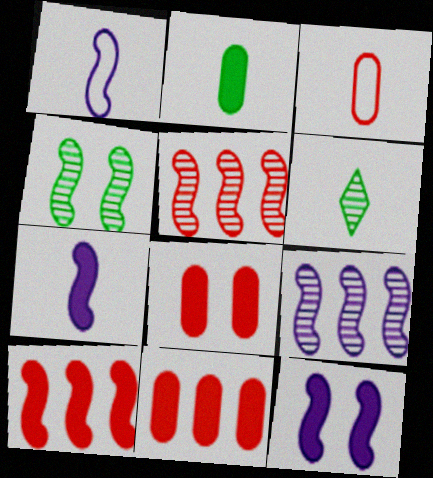[[1, 4, 10], 
[1, 9, 12], 
[3, 6, 7]]